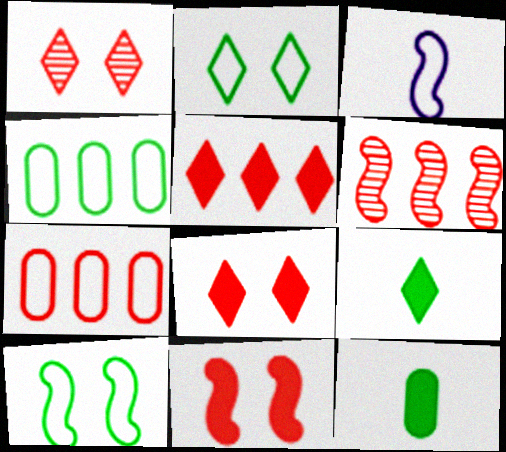[[2, 3, 7], 
[5, 6, 7]]